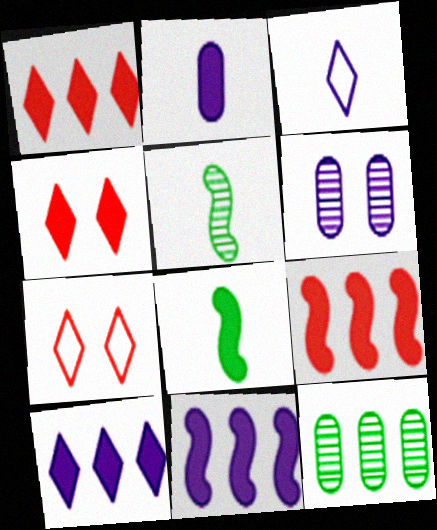[[3, 6, 11]]